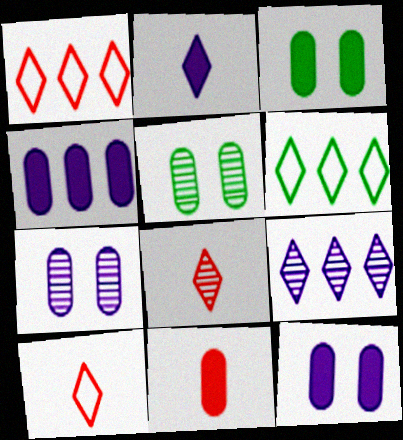[[3, 4, 11]]